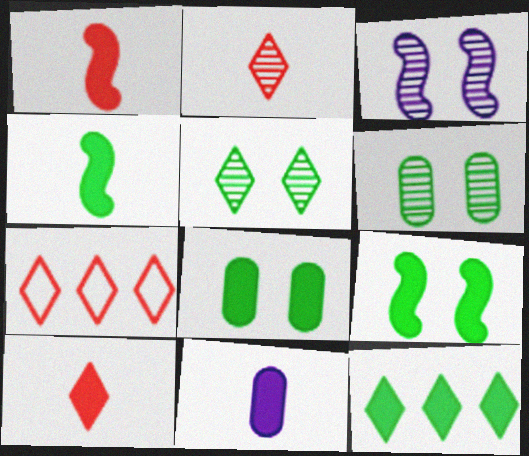[[4, 8, 12], 
[4, 10, 11]]